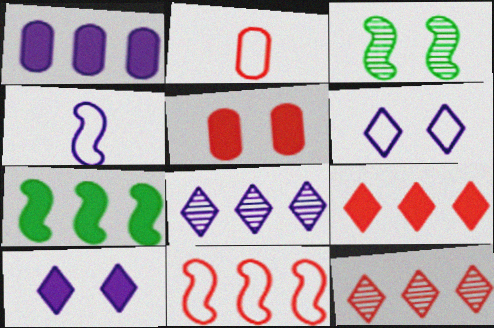[[1, 7, 9], 
[3, 5, 6]]